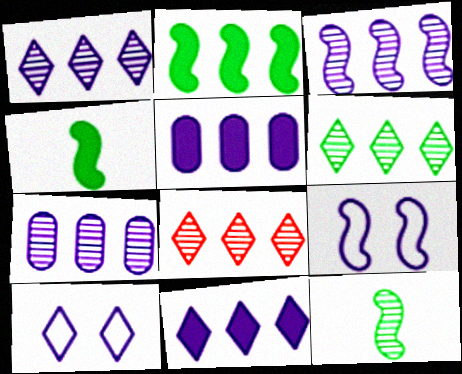[[1, 3, 7], 
[1, 6, 8]]